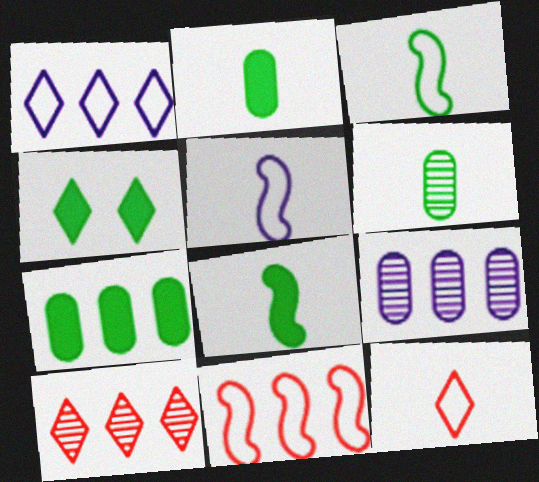[[4, 7, 8]]